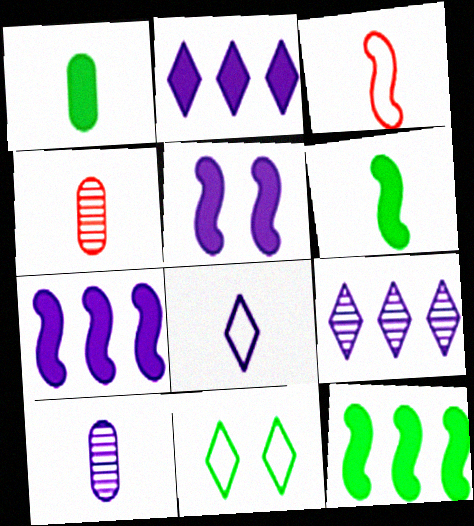[[4, 6, 8], 
[4, 7, 11]]